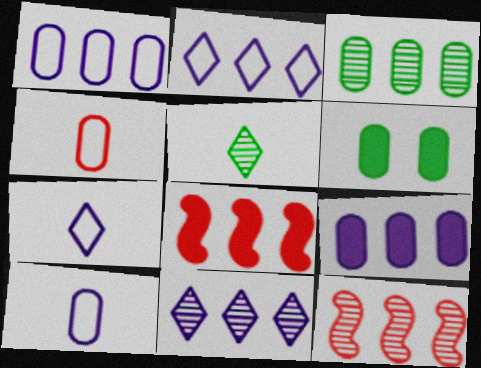[[2, 3, 8], 
[3, 11, 12], 
[6, 7, 12]]